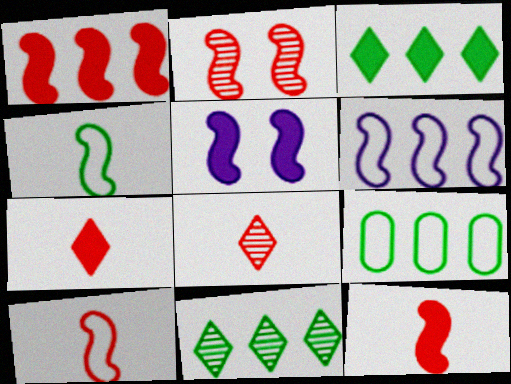[[1, 2, 10], 
[5, 8, 9]]